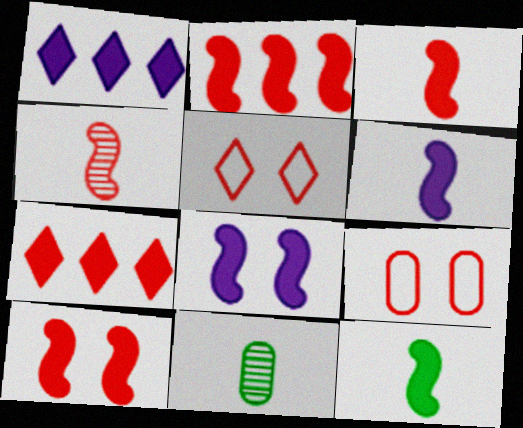[[2, 3, 10], 
[2, 8, 12], 
[3, 6, 12], 
[4, 7, 9]]